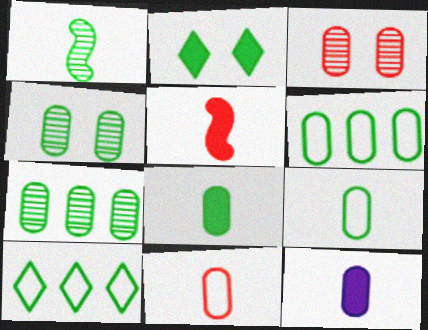[[1, 2, 6], 
[3, 6, 12], 
[4, 6, 8]]